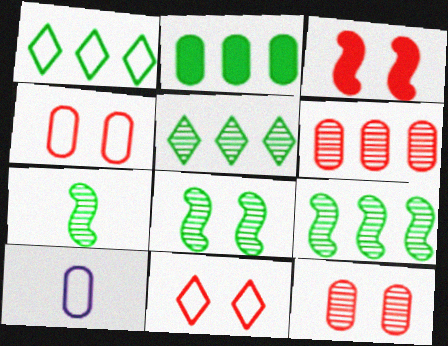[[1, 2, 9], 
[2, 10, 12], 
[3, 5, 10], 
[3, 11, 12], 
[7, 8, 9]]